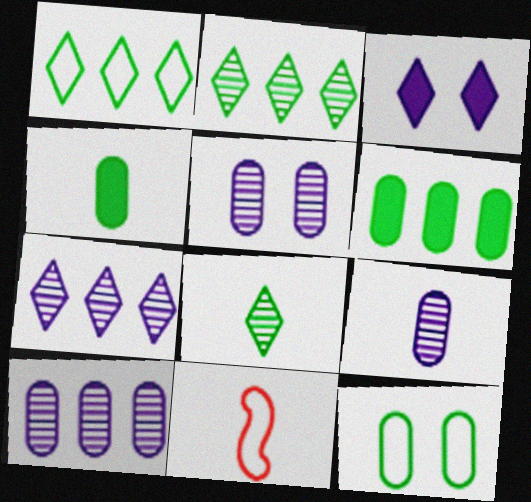[[5, 9, 10]]